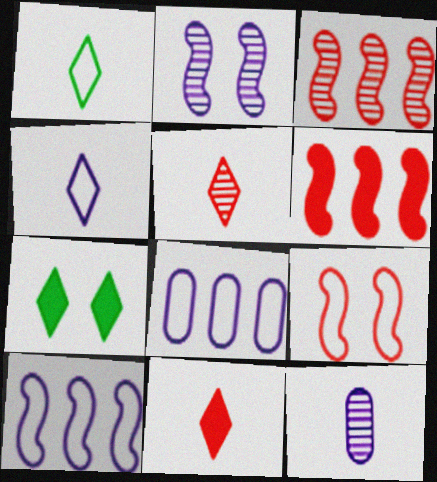[[1, 8, 9]]